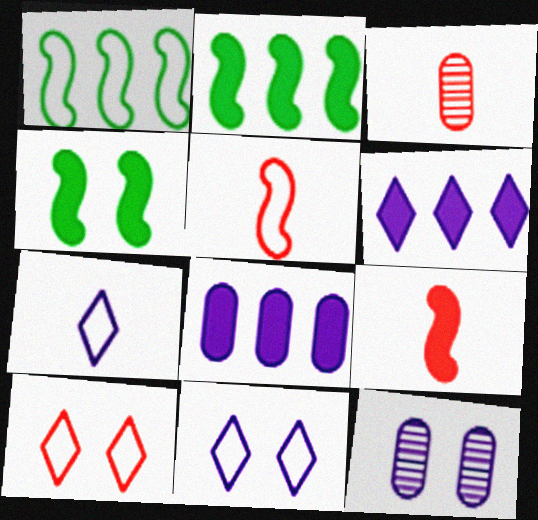[[2, 3, 11], 
[4, 10, 12]]